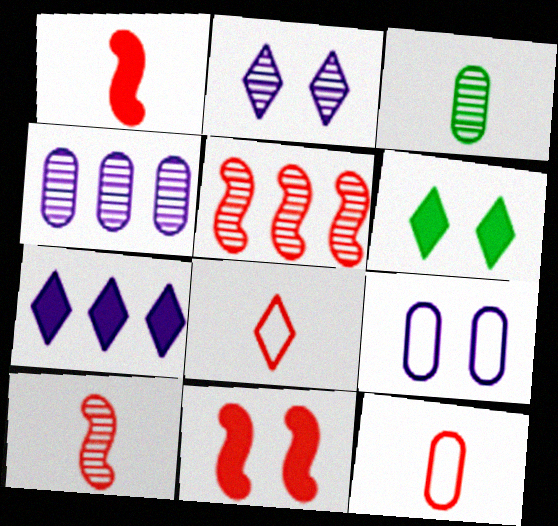[[2, 3, 5]]